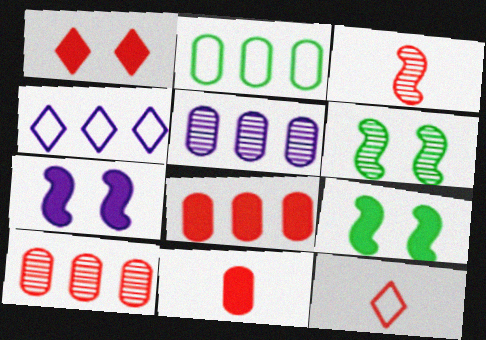[[2, 5, 8], 
[3, 11, 12], 
[4, 6, 11], 
[5, 9, 12]]